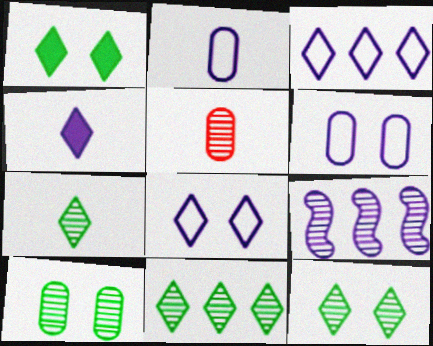[[4, 6, 9], 
[5, 9, 12], 
[7, 11, 12]]